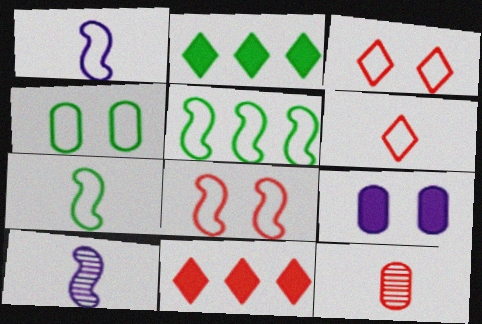[[1, 5, 8], 
[4, 10, 11], 
[8, 11, 12]]